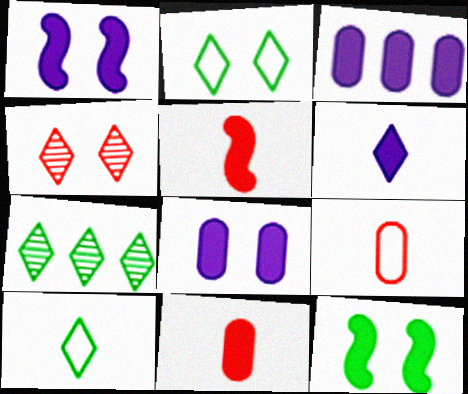[[1, 3, 6], 
[1, 7, 9]]